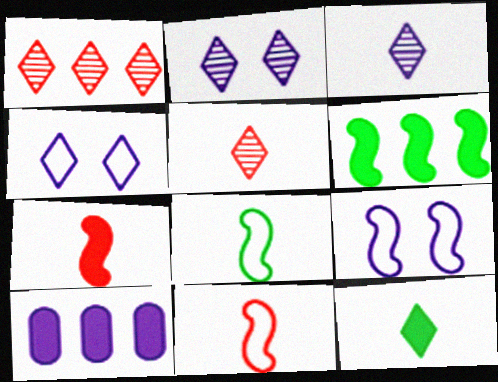[[1, 4, 12], 
[3, 9, 10]]